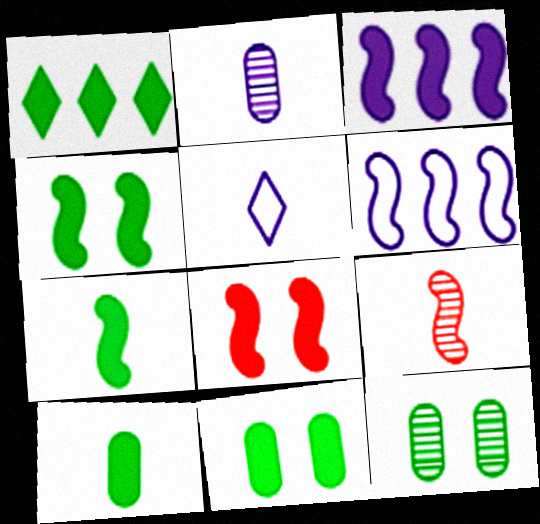[[1, 4, 10], 
[1, 7, 11], 
[3, 7, 8], 
[4, 6, 9], 
[5, 9, 10]]